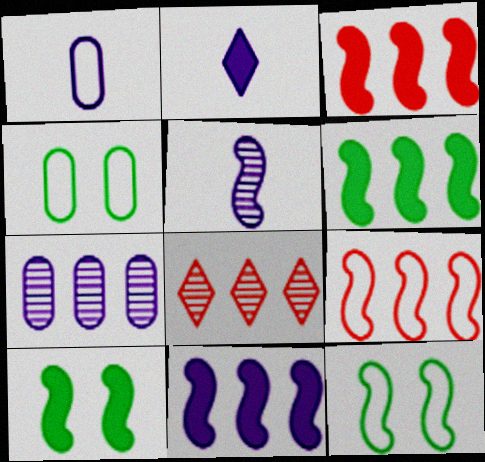[[1, 2, 5], 
[1, 8, 10], 
[3, 5, 12], 
[3, 6, 11], 
[5, 9, 10]]